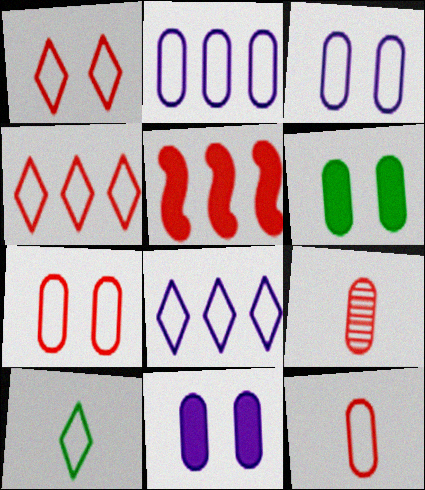[[1, 5, 9], 
[1, 8, 10], 
[2, 6, 9]]